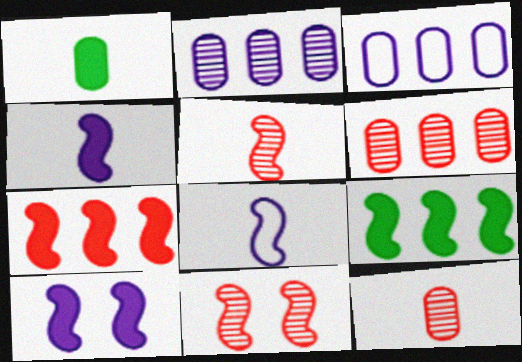[[8, 9, 11]]